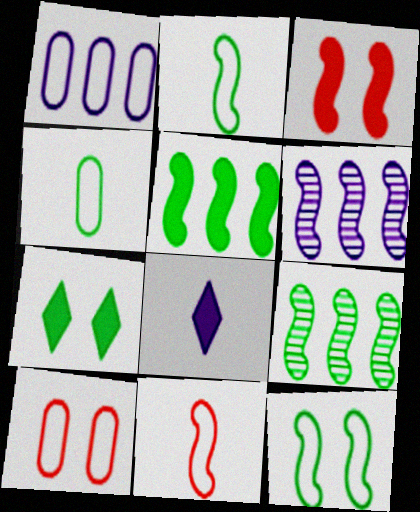[[1, 4, 10], 
[2, 3, 6], 
[4, 7, 9], 
[8, 9, 10]]